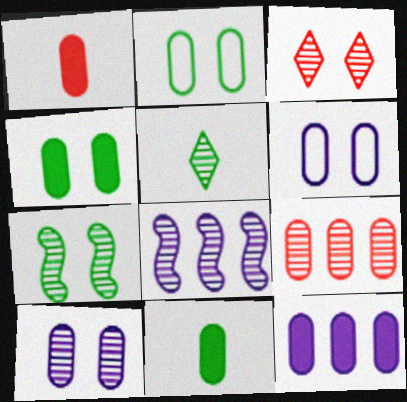[[1, 4, 12], 
[3, 7, 10], 
[6, 9, 11]]